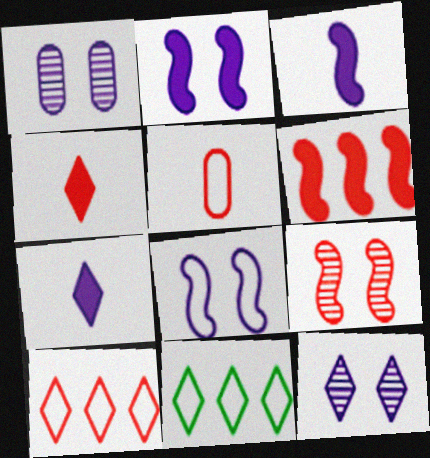[[4, 11, 12], 
[5, 8, 11]]